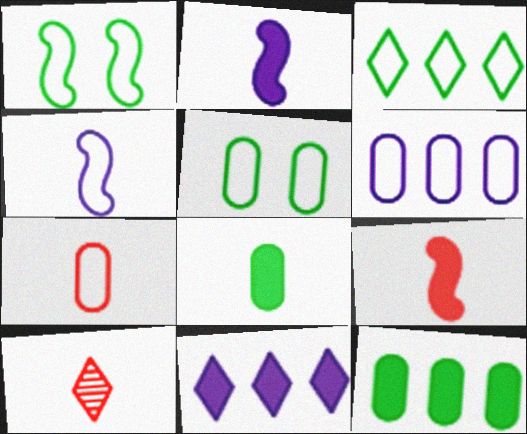[[4, 8, 10], 
[5, 6, 7], 
[7, 9, 10]]